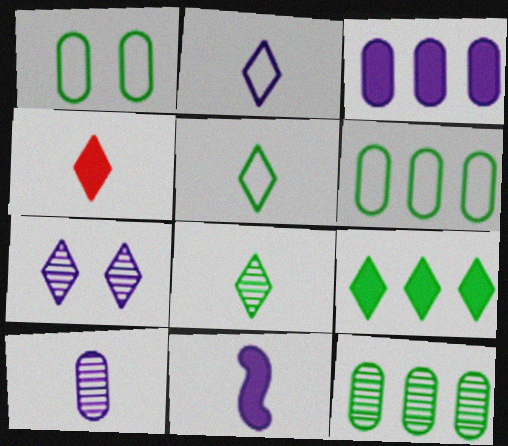[[2, 4, 8], 
[2, 10, 11]]